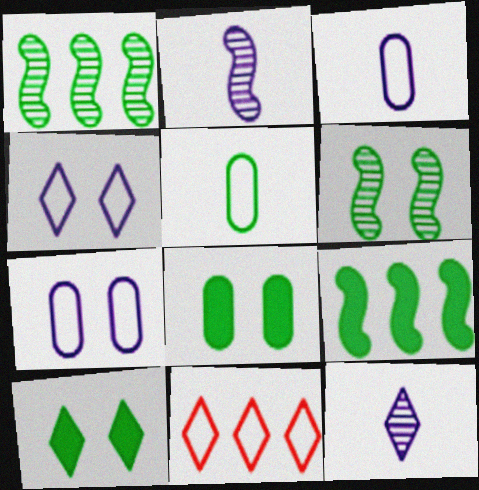[[1, 5, 10], 
[2, 8, 11], 
[10, 11, 12]]